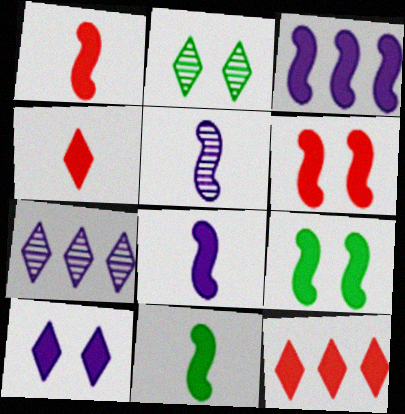[[1, 3, 9], 
[1, 8, 11], 
[3, 6, 11]]